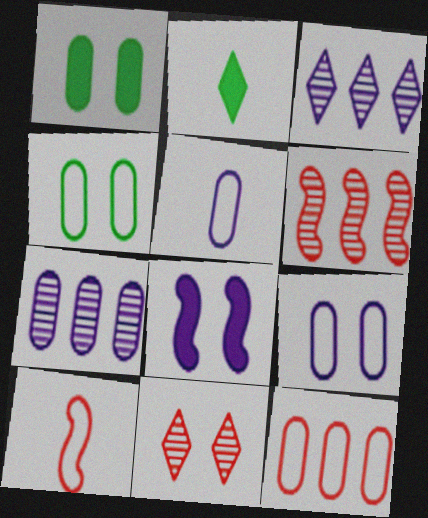[[1, 3, 10], 
[2, 6, 9], 
[3, 5, 8], 
[4, 5, 12], 
[4, 8, 11]]